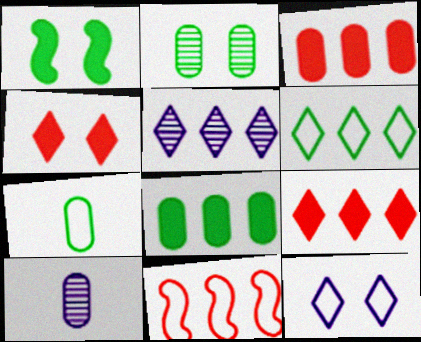[[2, 7, 8], 
[5, 6, 9], 
[5, 8, 11], 
[7, 11, 12]]